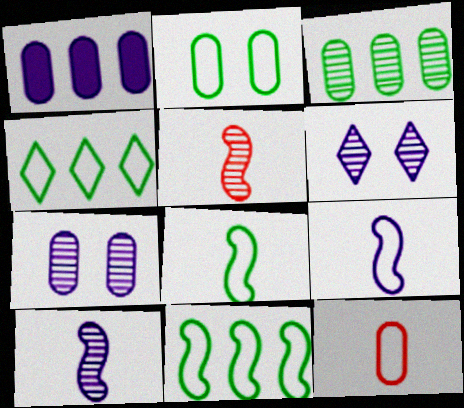[[1, 6, 9], 
[2, 4, 8], 
[3, 5, 6]]